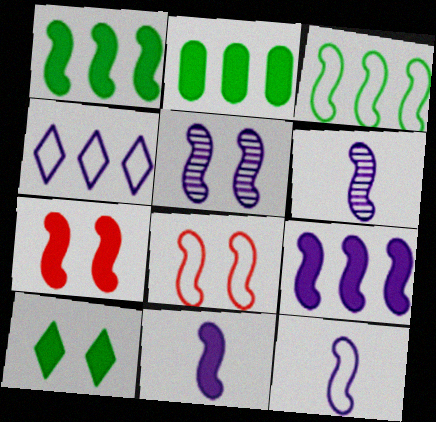[[1, 6, 8], 
[1, 7, 11], 
[3, 6, 7], 
[3, 8, 12], 
[5, 9, 12], 
[6, 11, 12]]